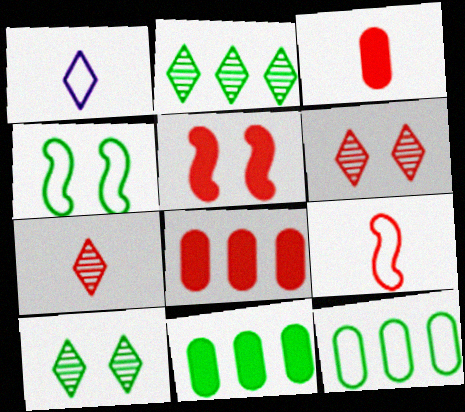[[3, 7, 9], 
[6, 8, 9]]